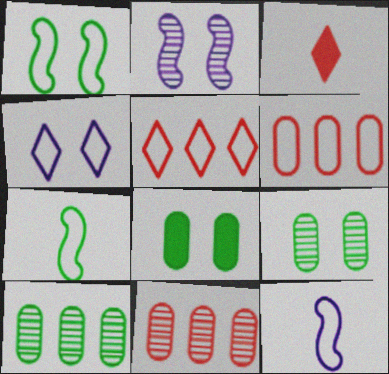[[4, 6, 7]]